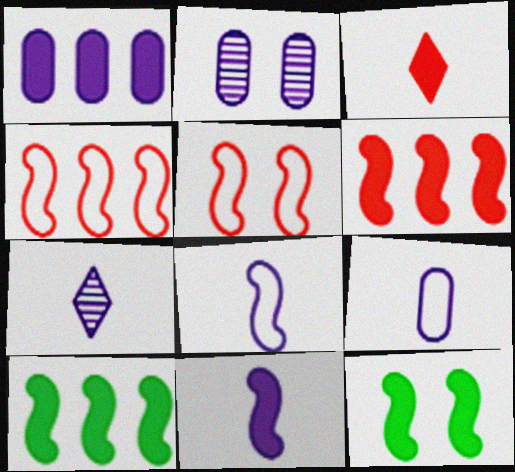[[1, 2, 9], 
[1, 3, 12], 
[6, 11, 12], 
[7, 9, 11]]